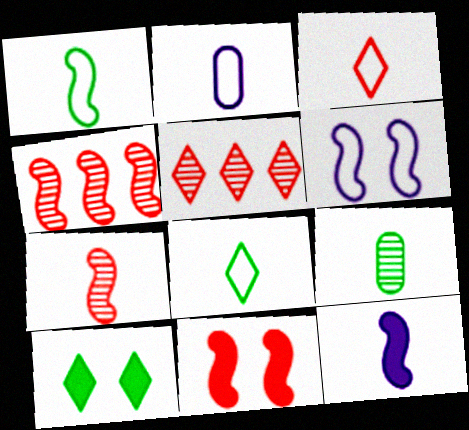[[1, 2, 3], 
[1, 7, 12], 
[2, 4, 10], 
[3, 9, 12]]